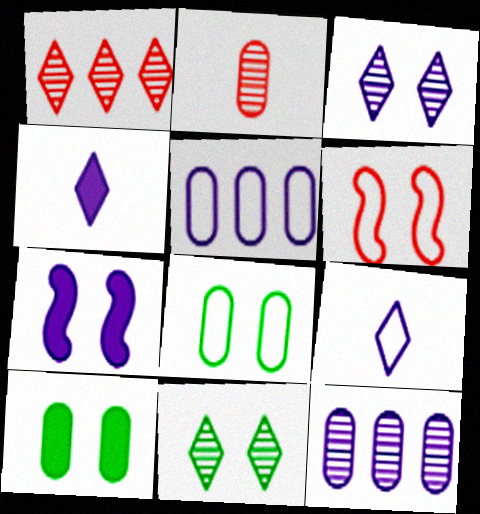[[2, 5, 10], 
[3, 6, 10], 
[7, 9, 12]]